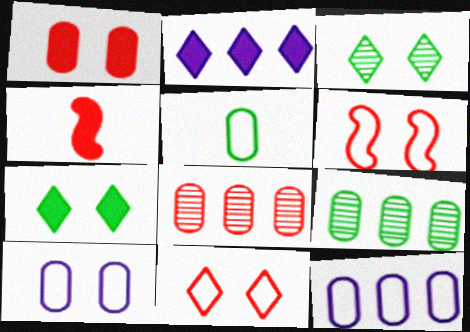[[3, 4, 12], 
[4, 8, 11]]